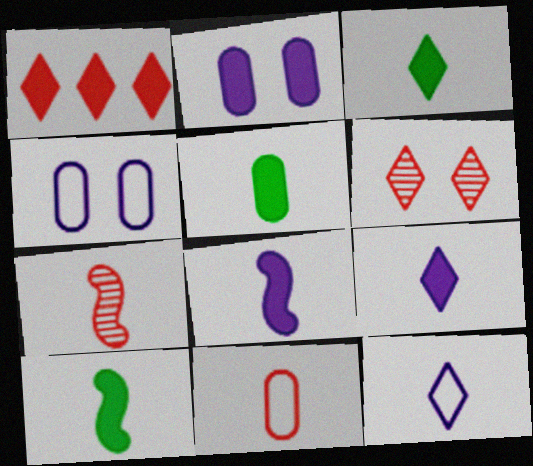[[1, 2, 10], 
[3, 5, 10], 
[5, 7, 12]]